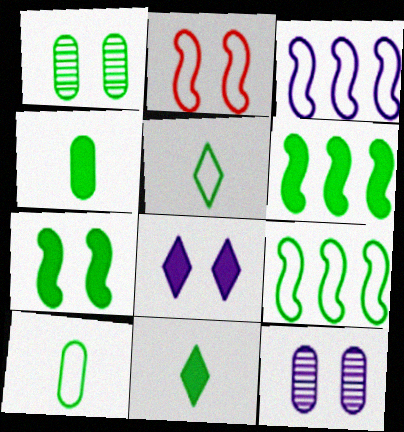[[1, 2, 8], 
[1, 5, 6], 
[1, 9, 11]]